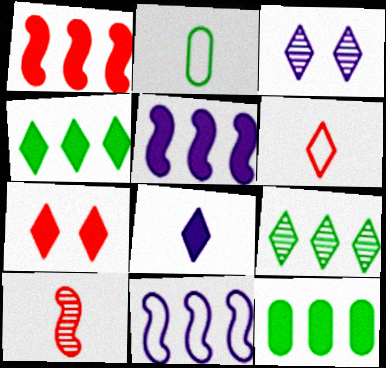[[1, 2, 3], 
[2, 8, 10], 
[3, 4, 6], 
[4, 7, 8]]